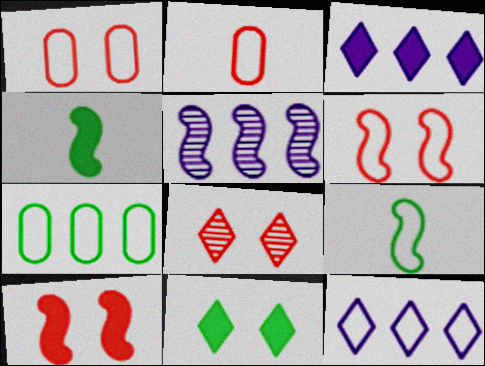[[1, 8, 10], 
[1, 9, 12], 
[2, 5, 11], 
[4, 5, 6], 
[5, 9, 10]]